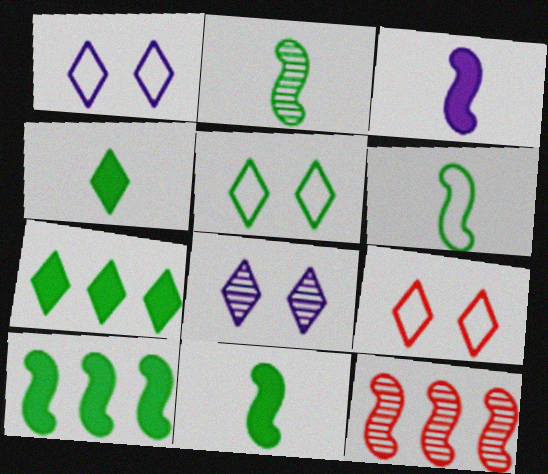[[1, 5, 9], 
[2, 6, 11]]